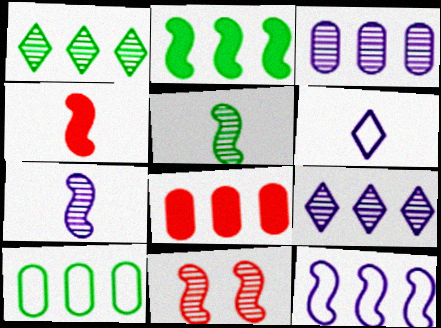[[1, 2, 10], 
[1, 8, 12], 
[3, 8, 10]]